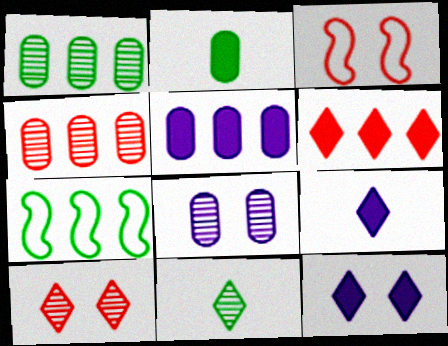[[1, 3, 9], 
[3, 5, 11]]